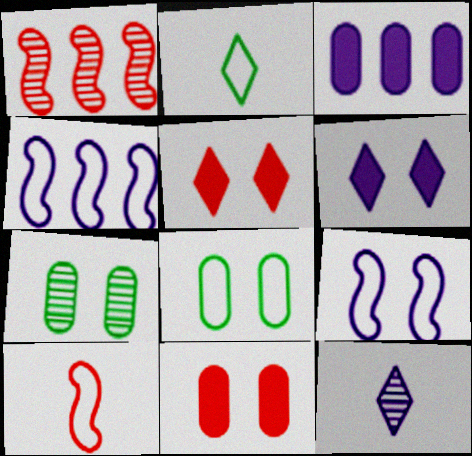[[1, 7, 12], 
[3, 9, 12], 
[5, 7, 9]]